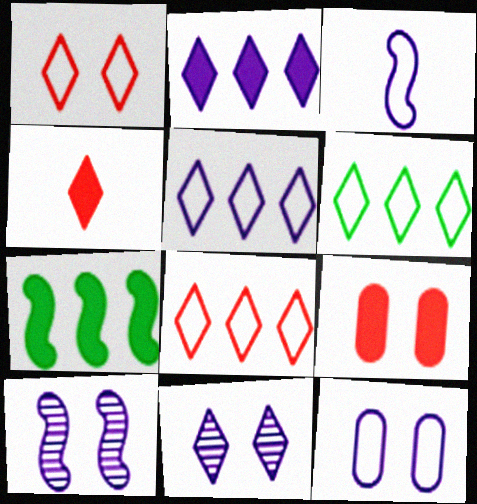[[3, 5, 12], 
[4, 6, 11], 
[5, 6, 8]]